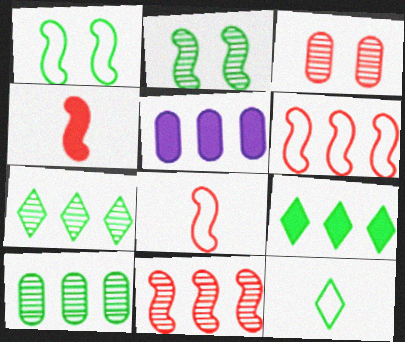[[5, 6, 7]]